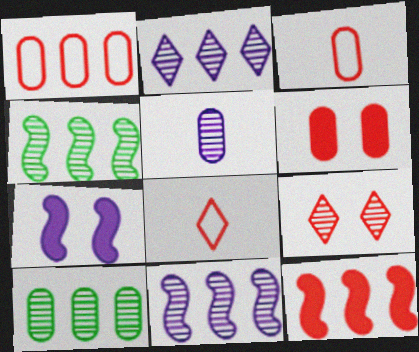[[3, 9, 12], 
[4, 5, 9], 
[7, 8, 10]]